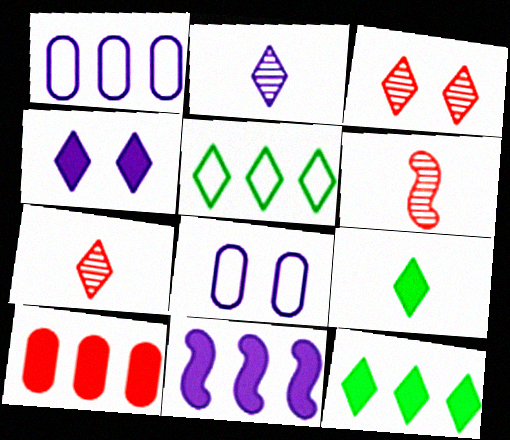[[2, 8, 11], 
[4, 5, 7], 
[6, 8, 12], 
[10, 11, 12]]